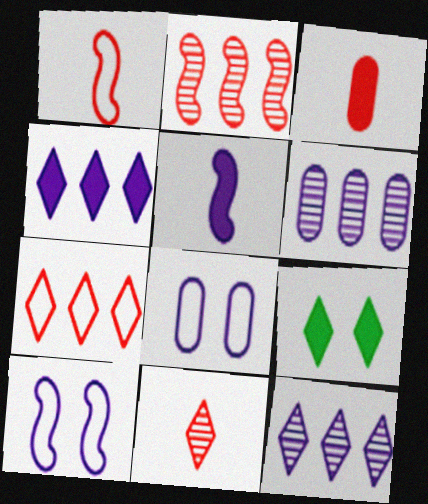[[1, 3, 11], 
[1, 6, 9], 
[5, 8, 12]]